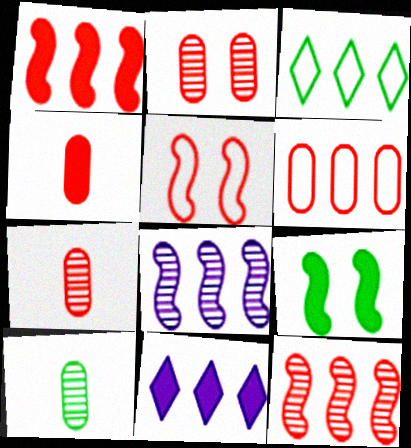[[2, 4, 6], 
[3, 9, 10], 
[4, 9, 11], 
[5, 10, 11]]